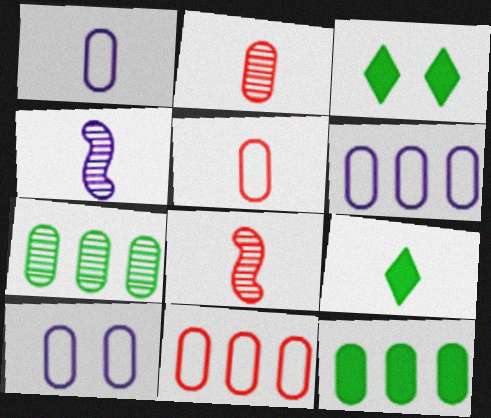[[1, 6, 10], 
[1, 8, 9], 
[2, 10, 12], 
[3, 4, 11], 
[3, 6, 8], 
[4, 5, 9]]